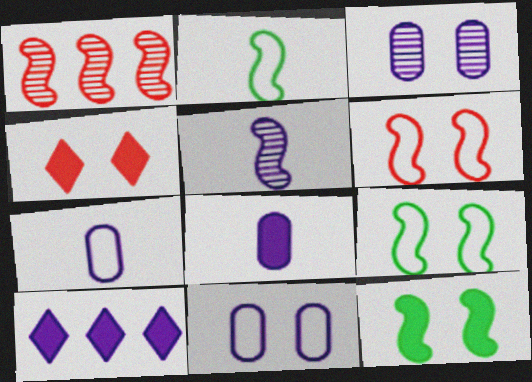[[3, 4, 9], 
[5, 10, 11]]